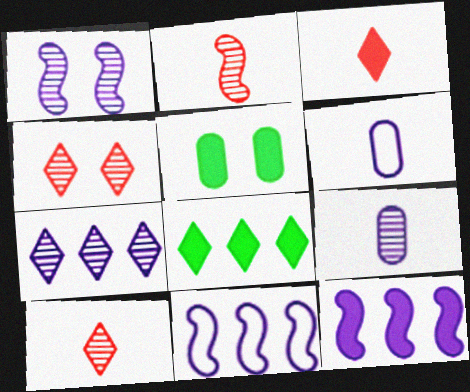[[1, 7, 9], 
[3, 5, 12], 
[5, 10, 11]]